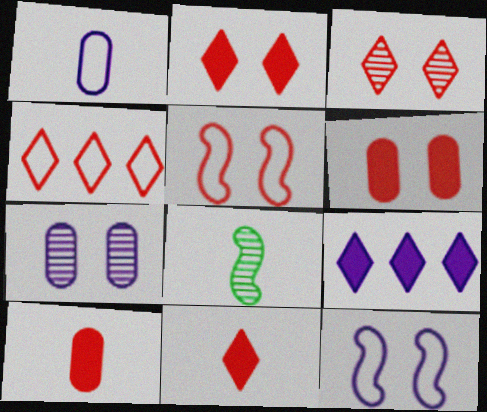[[1, 8, 11], 
[3, 4, 11], 
[3, 5, 6]]